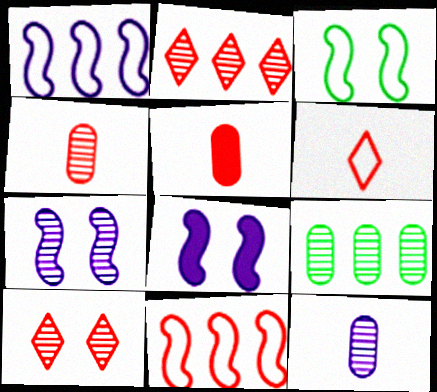[[5, 10, 11], 
[6, 8, 9]]